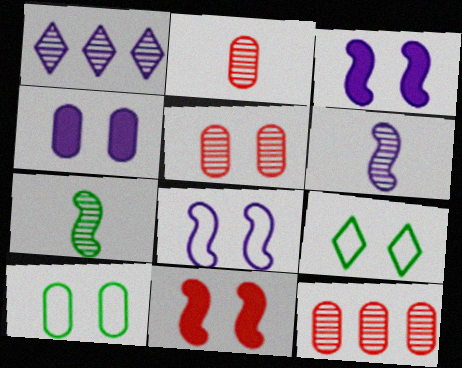[[1, 5, 7], 
[2, 5, 12], 
[3, 5, 9], 
[4, 5, 10]]